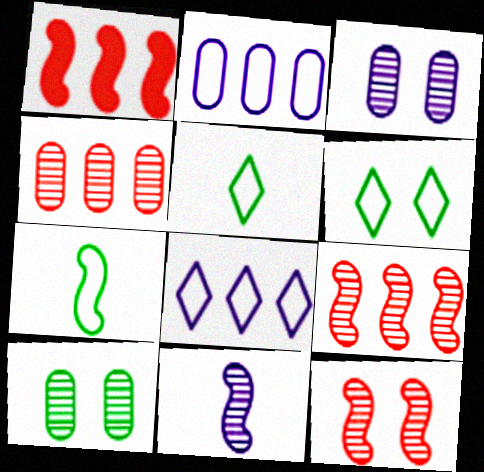[[1, 3, 5]]